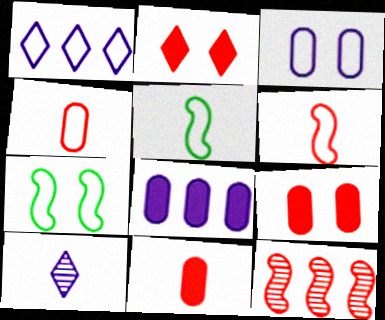[[1, 4, 7], 
[2, 4, 12], 
[5, 10, 11]]